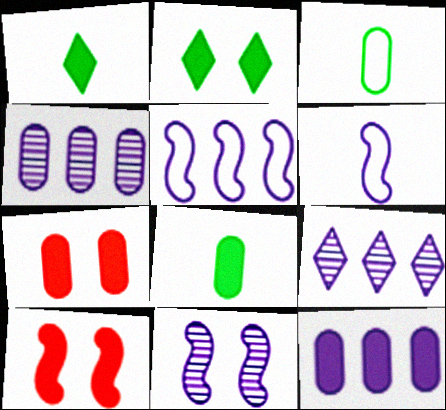[[1, 10, 12], 
[3, 4, 7], 
[3, 9, 10], 
[5, 9, 12], 
[7, 8, 12]]